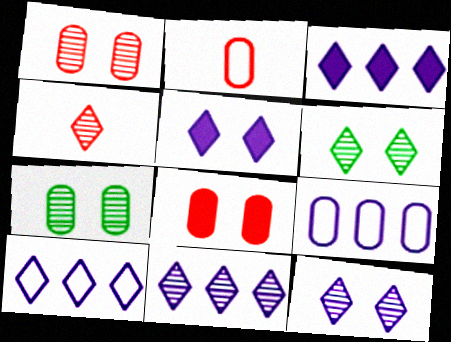[[3, 10, 11], 
[4, 6, 11]]